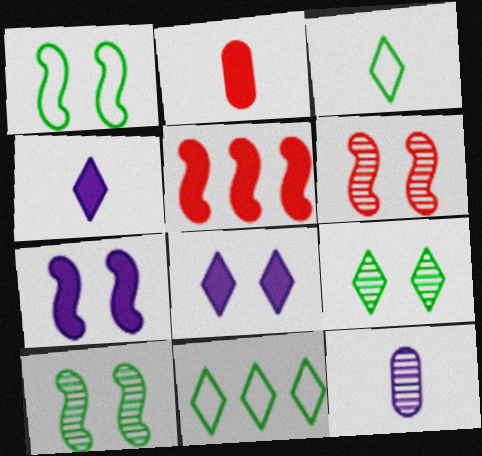[[1, 6, 7]]